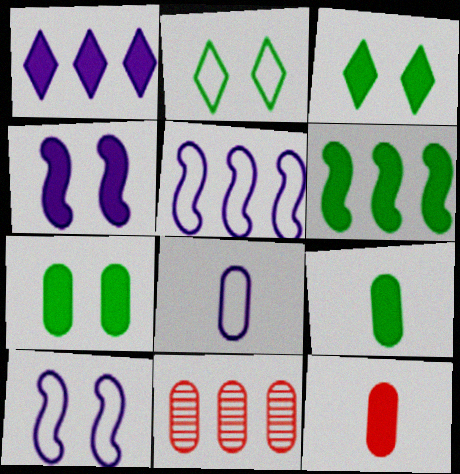[[3, 6, 9], 
[7, 8, 11]]